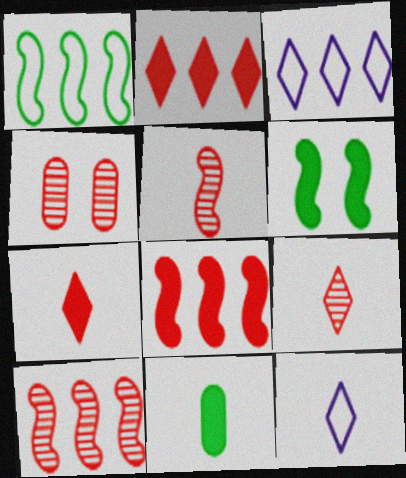[[4, 9, 10], 
[5, 11, 12]]